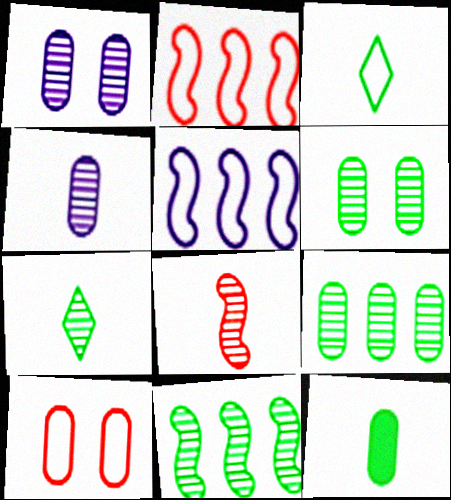[[3, 5, 10], 
[4, 7, 8], 
[6, 7, 11]]